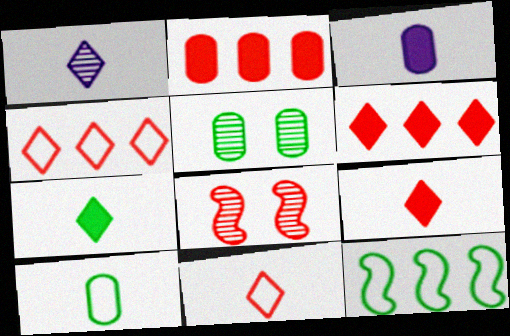[[1, 7, 11], 
[2, 8, 11], 
[5, 7, 12]]